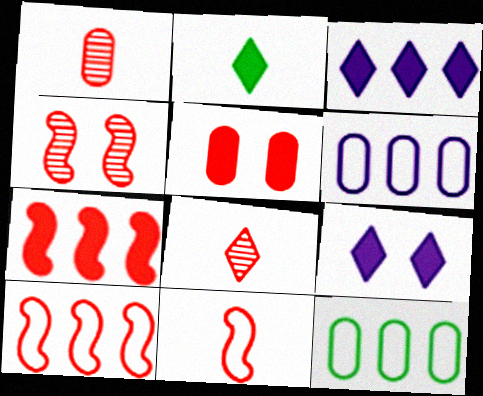[[2, 4, 6], 
[4, 7, 11], 
[5, 8, 10]]